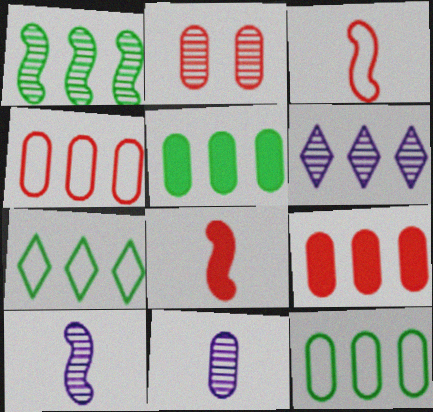[[1, 5, 7]]